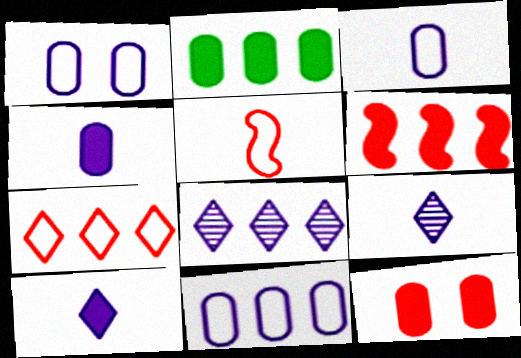[[1, 3, 11], 
[2, 4, 12]]